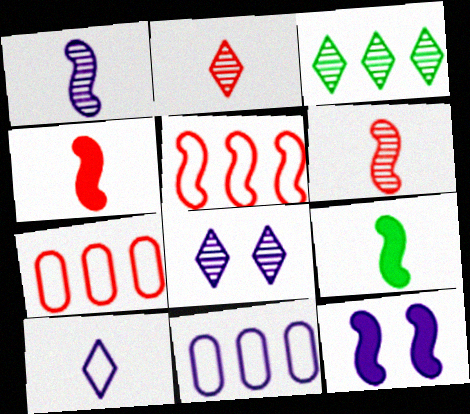[[2, 3, 8], 
[7, 8, 9]]